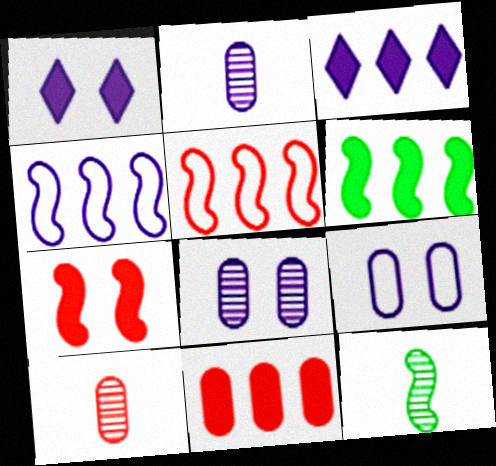[[1, 2, 4], 
[3, 6, 11], 
[4, 7, 12]]